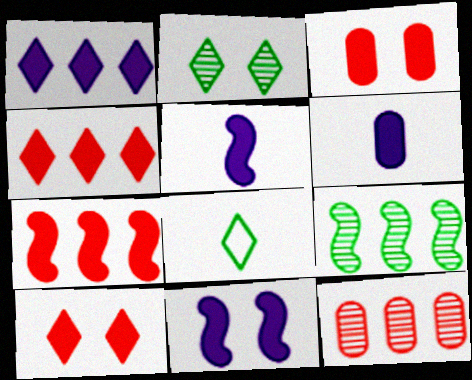[[1, 6, 11], 
[8, 11, 12]]